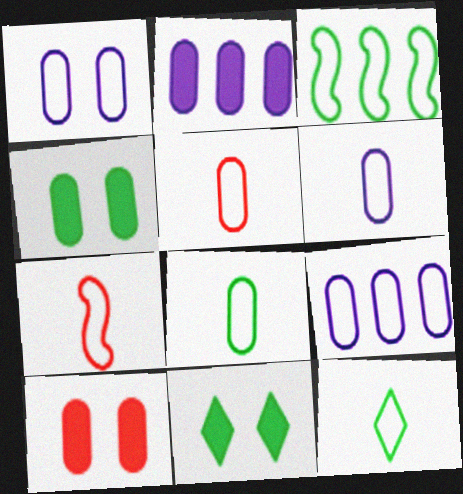[[1, 6, 9], 
[5, 6, 8], 
[6, 7, 12]]